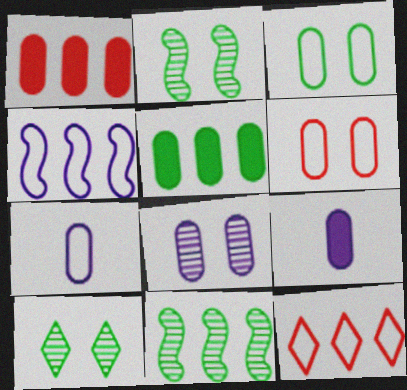[[2, 9, 12]]